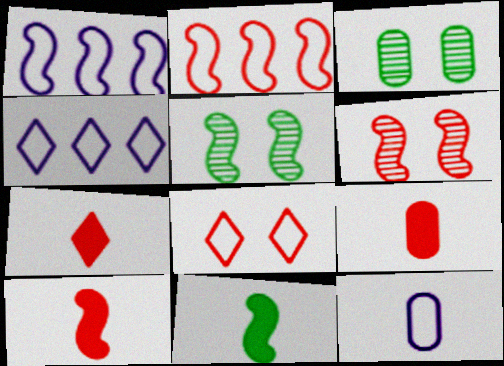[[1, 3, 7], 
[1, 5, 10], 
[1, 6, 11], 
[2, 6, 10], 
[3, 4, 10], 
[4, 5, 9], 
[7, 9, 10]]